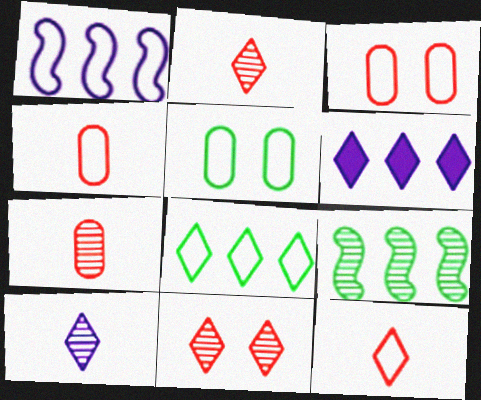[[1, 5, 12]]